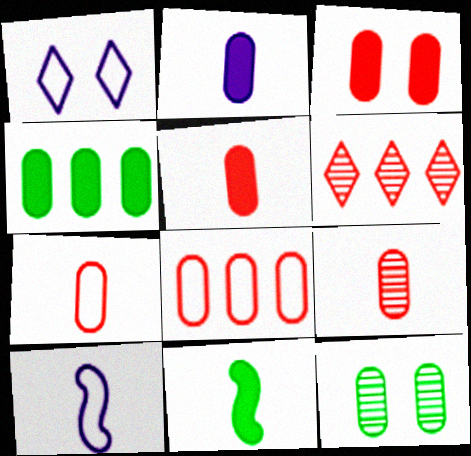[[2, 3, 4], 
[2, 8, 12], 
[3, 8, 9], 
[5, 7, 9]]